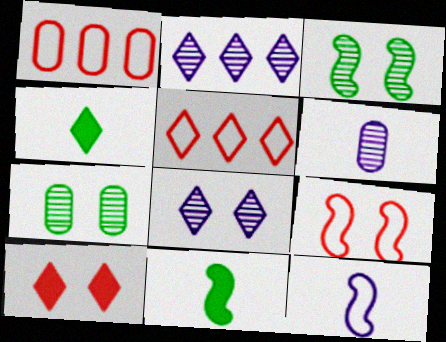[[1, 8, 11], 
[4, 5, 8]]